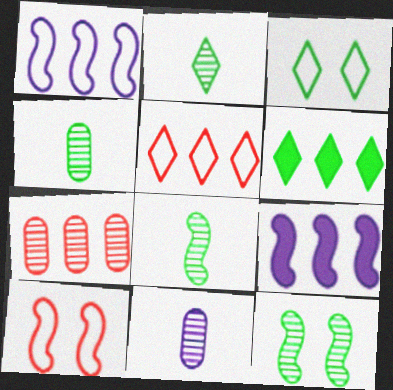[[1, 6, 7], 
[2, 3, 6], 
[2, 4, 8], 
[6, 10, 11], 
[8, 9, 10]]